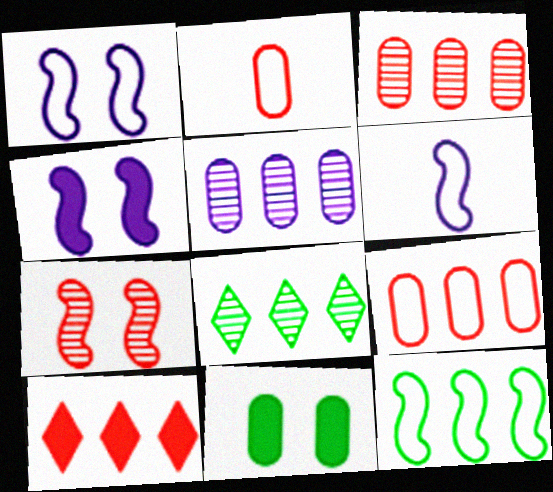[[2, 4, 8], 
[2, 5, 11], 
[2, 7, 10], 
[5, 10, 12]]